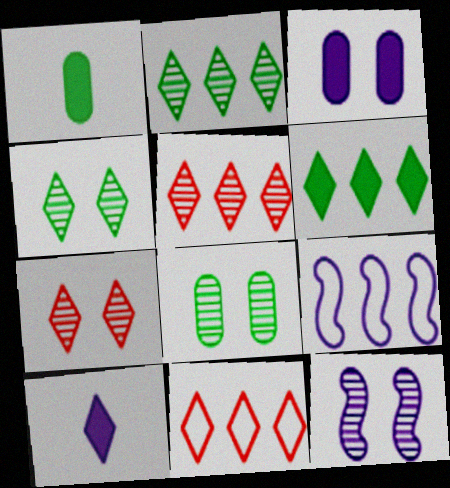[[1, 7, 9], 
[1, 11, 12], 
[4, 10, 11], 
[7, 8, 12]]